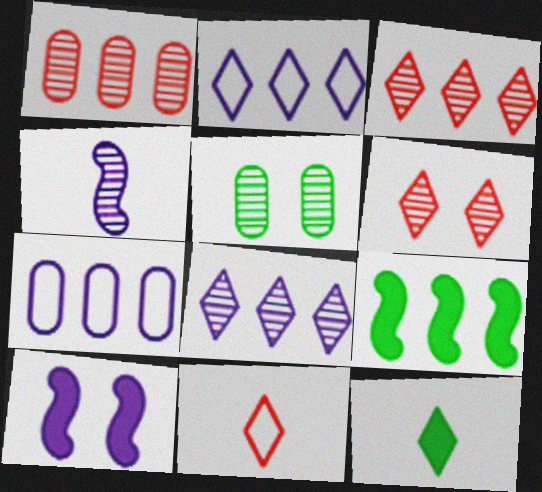[[1, 2, 9], 
[2, 6, 12], 
[3, 4, 5], 
[3, 7, 9]]